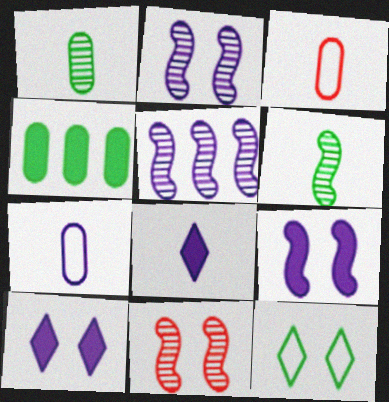[[3, 6, 8], 
[4, 6, 12], 
[5, 6, 11], 
[5, 7, 10]]